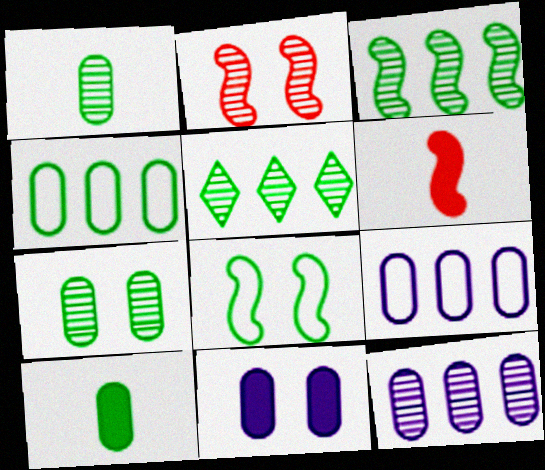[[4, 7, 10], 
[5, 8, 10]]